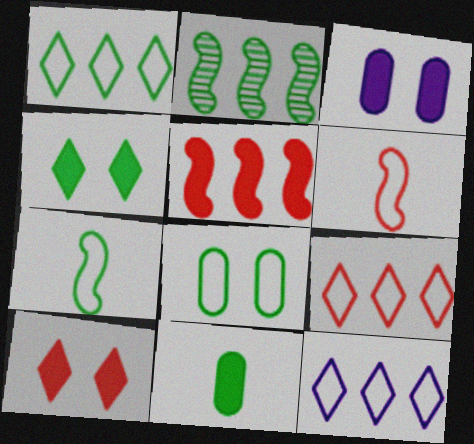[[1, 7, 8], 
[1, 9, 12], 
[6, 8, 12]]